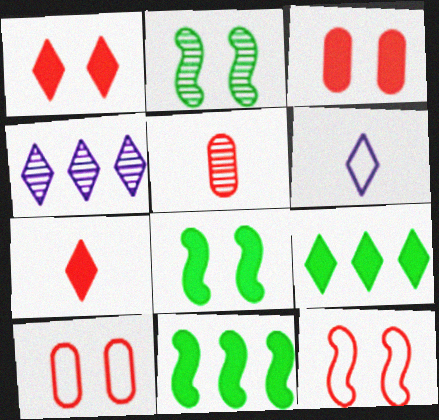[[2, 4, 5]]